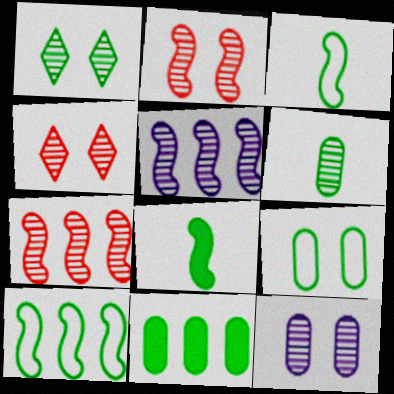[[1, 2, 12], 
[1, 3, 11], 
[4, 5, 6], 
[6, 9, 11]]